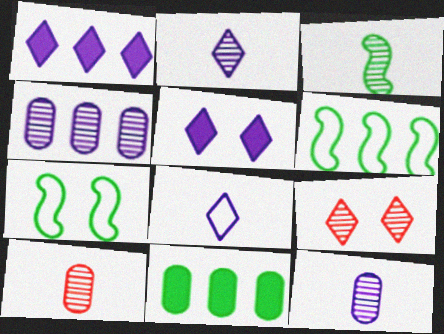[[1, 7, 10], 
[2, 3, 10], 
[3, 4, 9], 
[5, 6, 10]]